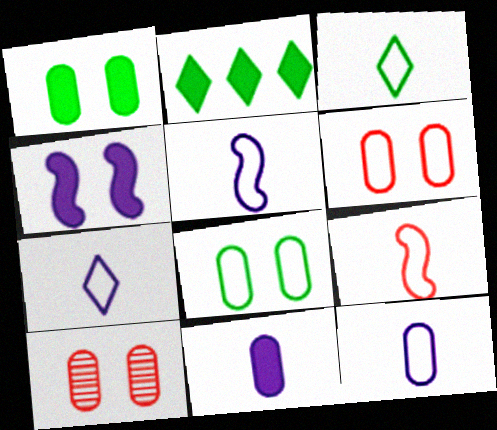[[2, 5, 10], 
[3, 9, 12], 
[5, 7, 12]]